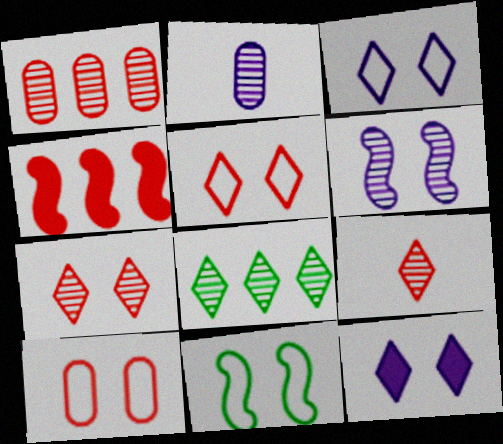[[3, 10, 11], 
[4, 9, 10]]